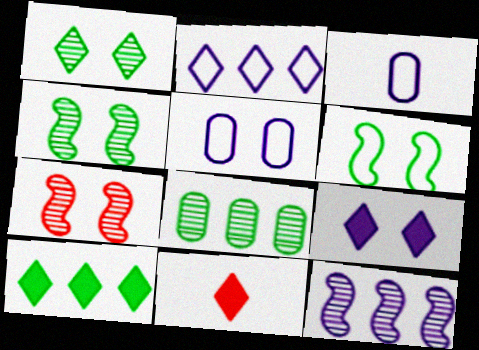[[1, 2, 11], 
[3, 7, 10], 
[3, 9, 12], 
[9, 10, 11]]